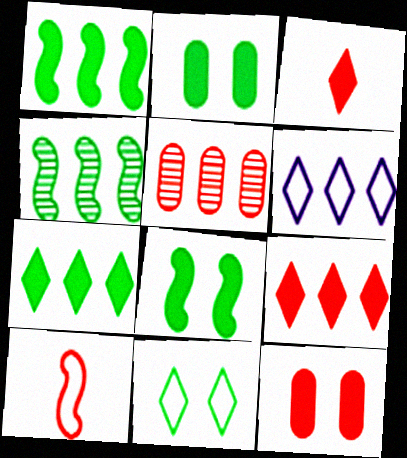[[1, 5, 6]]